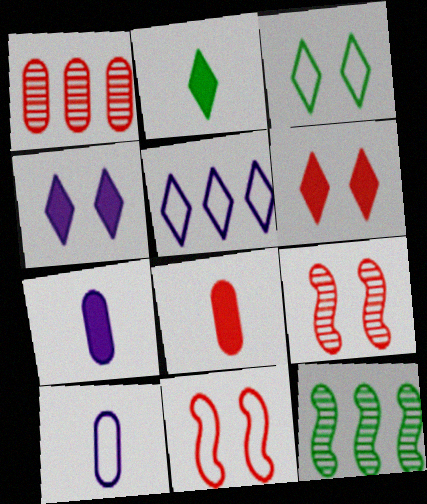[[6, 10, 12]]